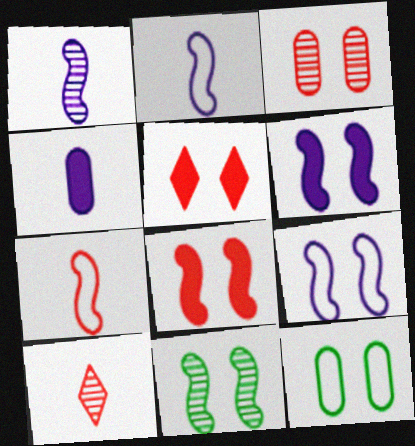[[8, 9, 11]]